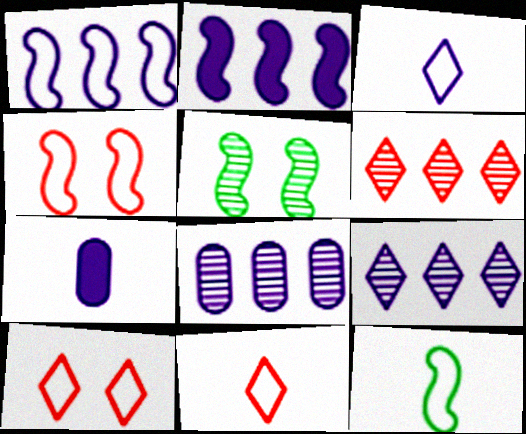[[1, 4, 12]]